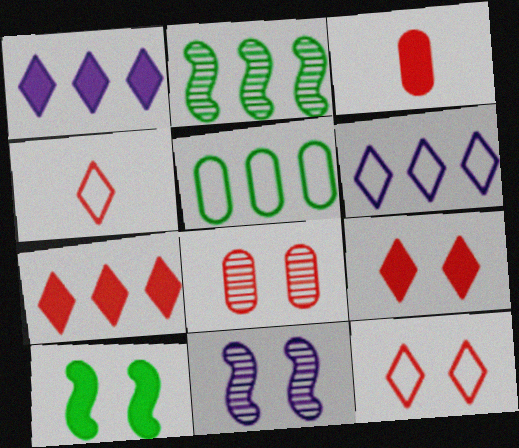[[1, 3, 10]]